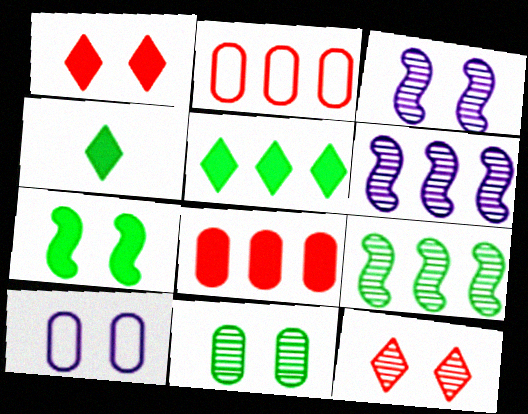[[2, 3, 4], 
[2, 5, 6], 
[3, 11, 12], 
[7, 10, 12]]